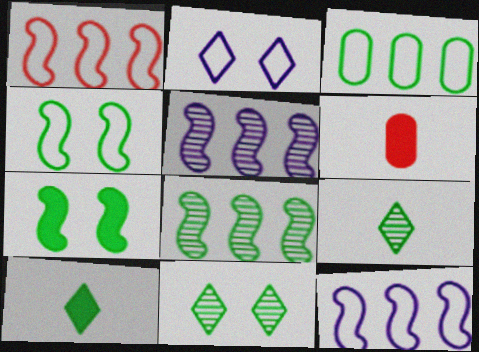[[2, 6, 8], 
[3, 7, 9], 
[6, 11, 12]]